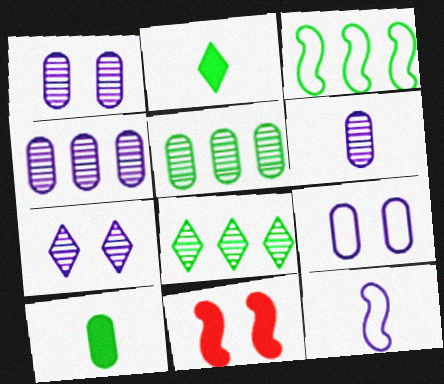[[1, 4, 6]]